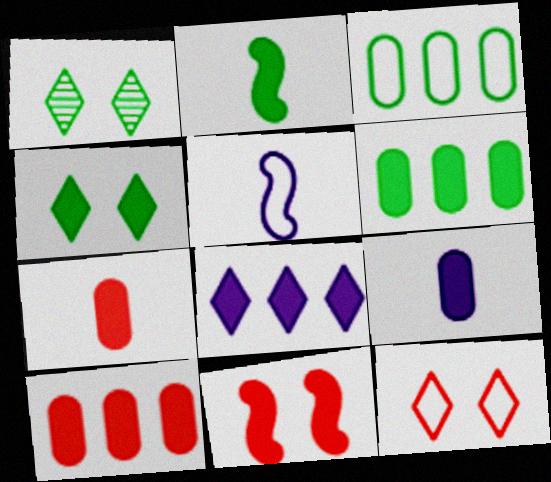[[1, 2, 3], 
[1, 5, 10], 
[2, 4, 6], 
[3, 5, 12]]